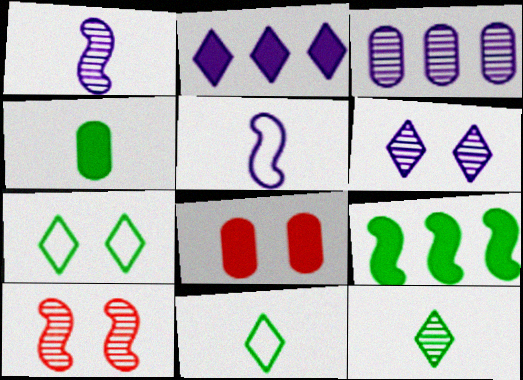[[1, 3, 6], 
[3, 10, 12], 
[5, 9, 10]]